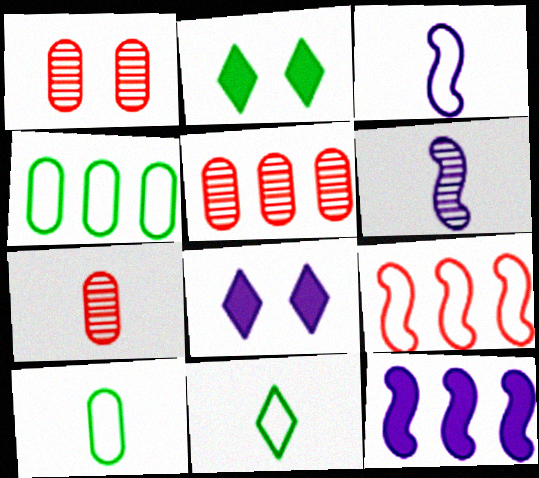[[1, 5, 7], 
[1, 11, 12], 
[2, 3, 5]]